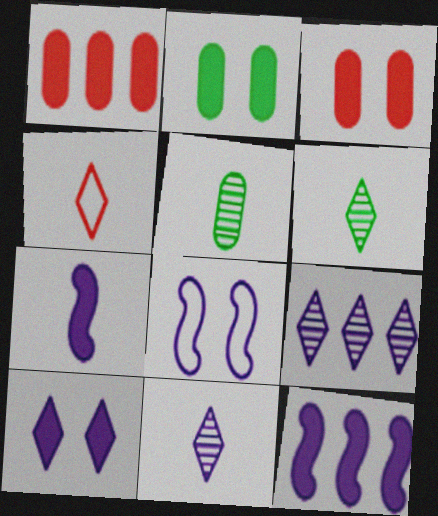[[1, 6, 8], 
[4, 5, 7]]